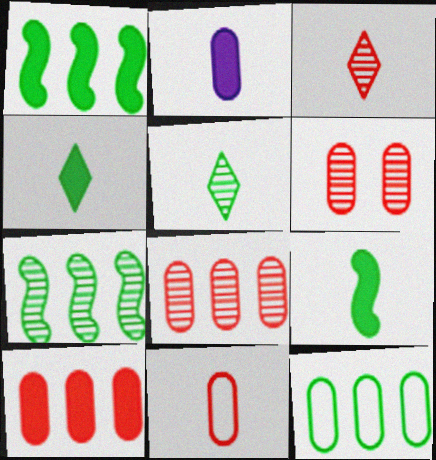[[2, 6, 12], 
[6, 10, 11]]